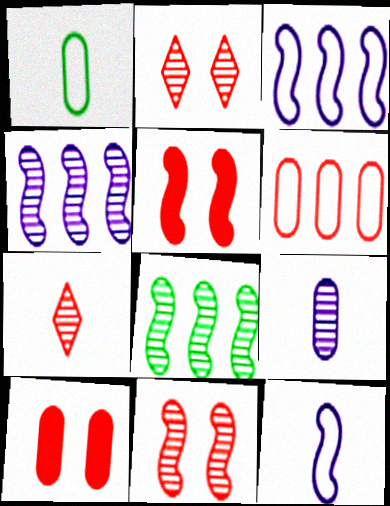[[2, 8, 9], 
[5, 6, 7], 
[5, 8, 12]]